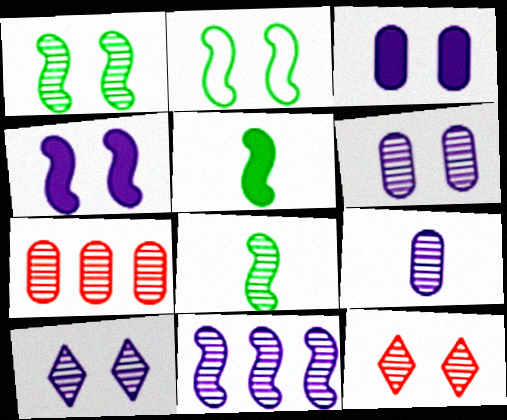[[1, 6, 12], 
[2, 3, 12], 
[7, 8, 10], 
[9, 10, 11]]